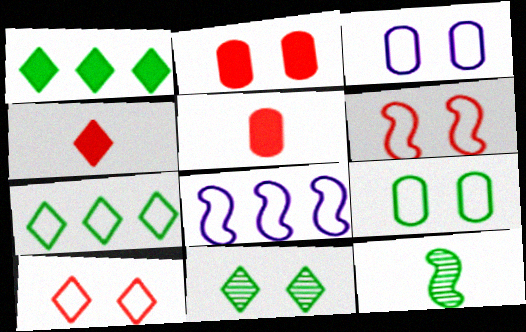[[1, 9, 12], 
[5, 8, 11]]